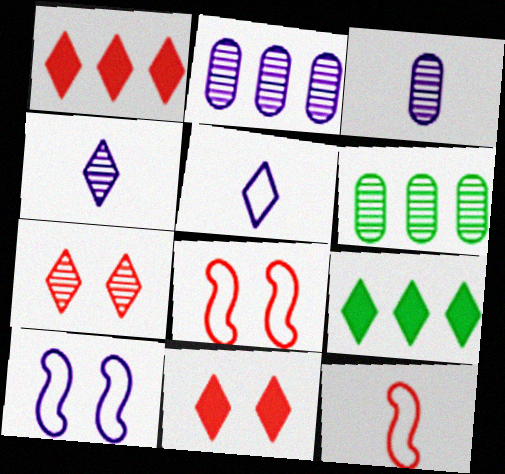[[3, 8, 9], 
[5, 7, 9]]